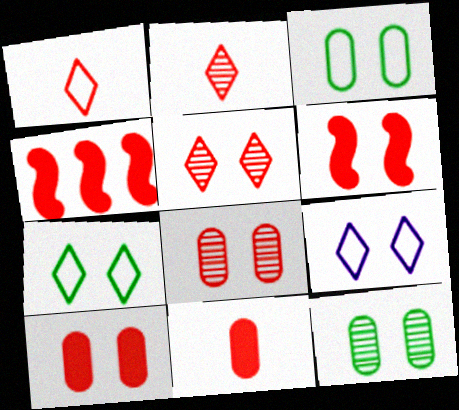[[1, 4, 8], 
[6, 9, 12]]